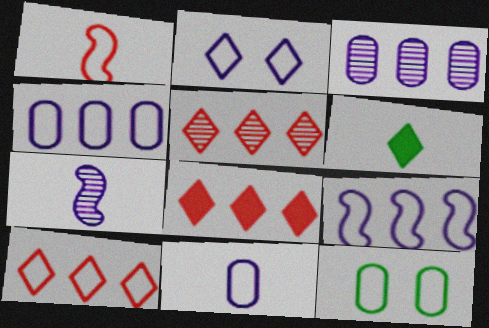[[2, 5, 6], 
[2, 9, 11], 
[5, 8, 10], 
[7, 8, 12]]